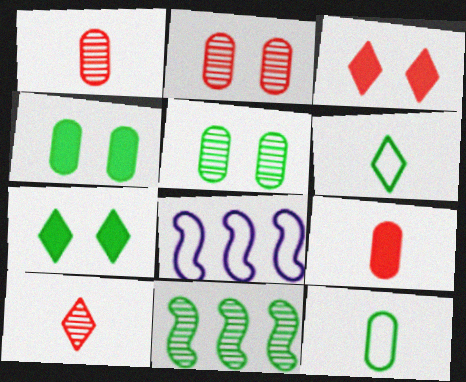[[1, 7, 8], 
[4, 6, 11], 
[4, 8, 10], 
[7, 11, 12]]